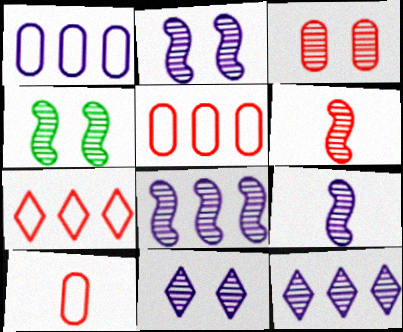[[2, 8, 9], 
[3, 4, 11], 
[4, 6, 8]]